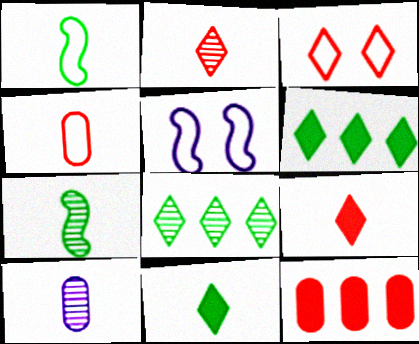[[1, 9, 10], 
[2, 7, 10]]